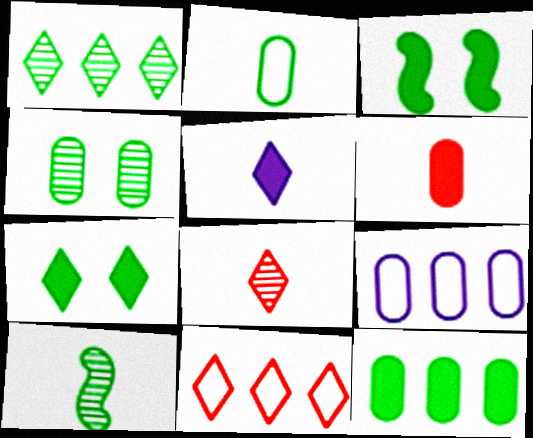[[1, 2, 3], 
[1, 4, 10], 
[2, 4, 12], 
[3, 8, 9], 
[4, 6, 9]]